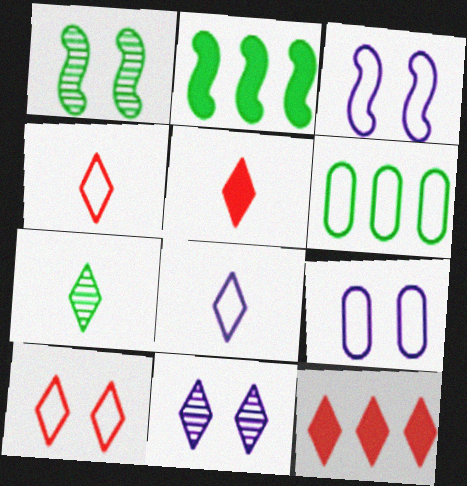[[3, 4, 6], 
[5, 7, 8]]